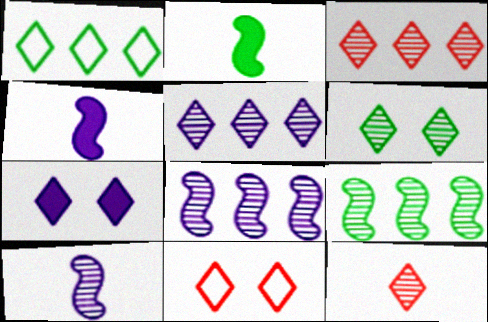[[1, 7, 12], 
[5, 6, 12], 
[6, 7, 11]]